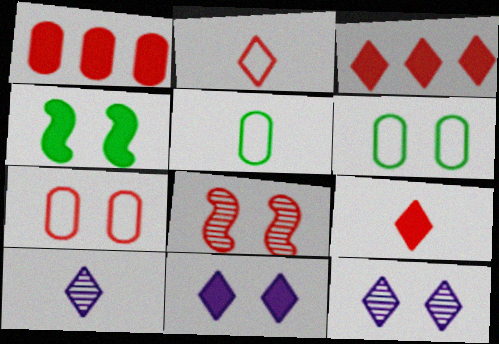[[1, 2, 8], 
[4, 7, 12], 
[6, 8, 11]]